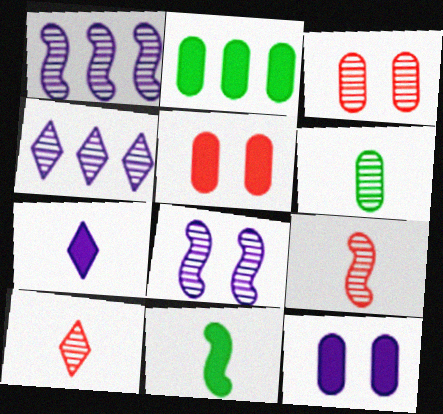[]